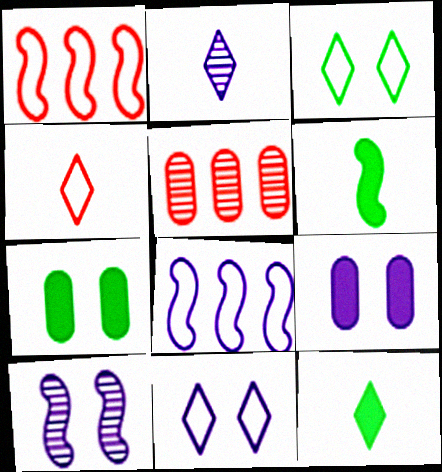[[1, 2, 7], 
[1, 6, 10], 
[2, 4, 12], 
[2, 8, 9], 
[5, 6, 11], 
[9, 10, 11]]